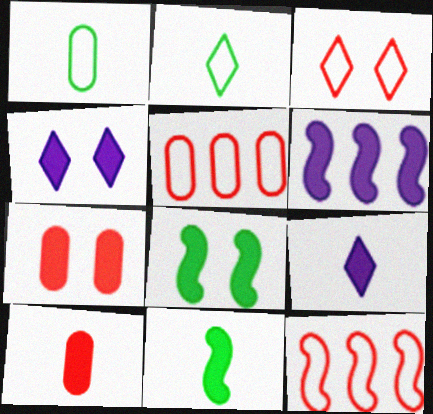[[4, 7, 8], 
[9, 10, 11]]